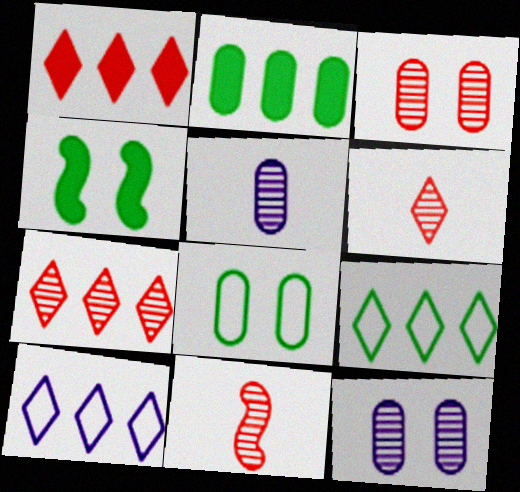[[3, 7, 11]]